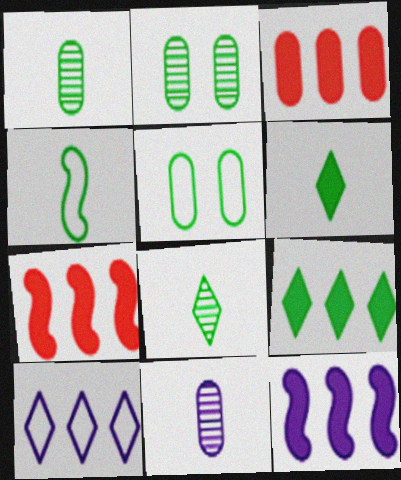[[1, 4, 6], 
[2, 4, 9], 
[3, 5, 11], 
[3, 9, 12]]